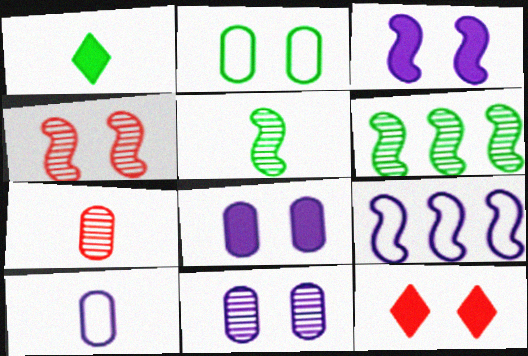[[1, 2, 6], 
[6, 10, 12]]